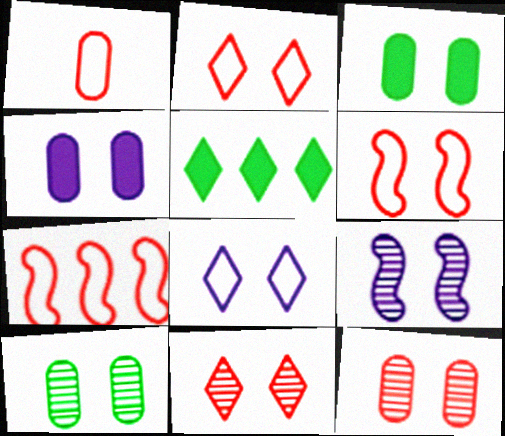[[1, 2, 7], 
[1, 5, 9], 
[2, 3, 9], 
[4, 8, 9], 
[9, 10, 11]]